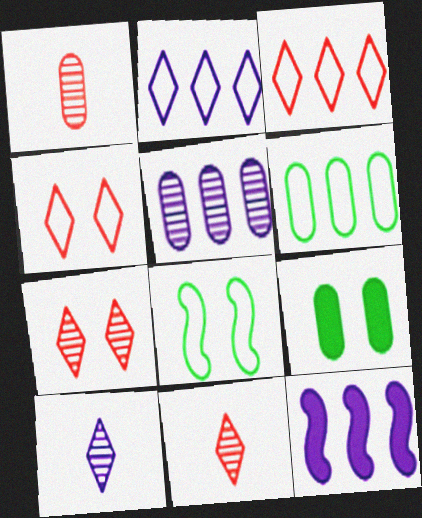[[2, 5, 12]]